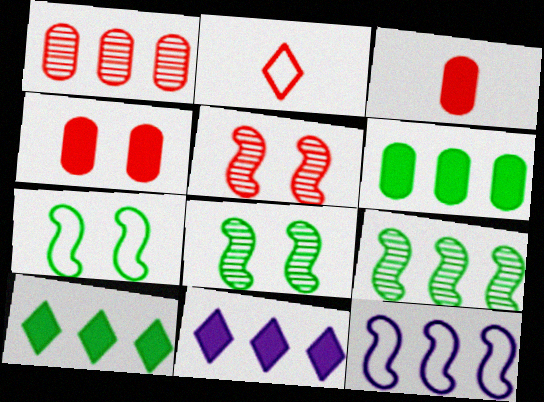[[1, 10, 12]]